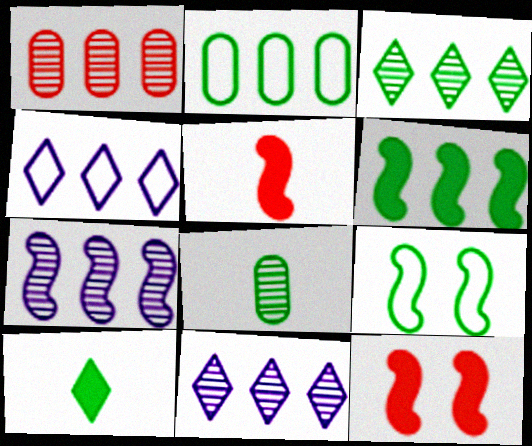[[1, 3, 7], 
[1, 4, 6], 
[2, 3, 6], 
[4, 8, 12], 
[5, 7, 9]]